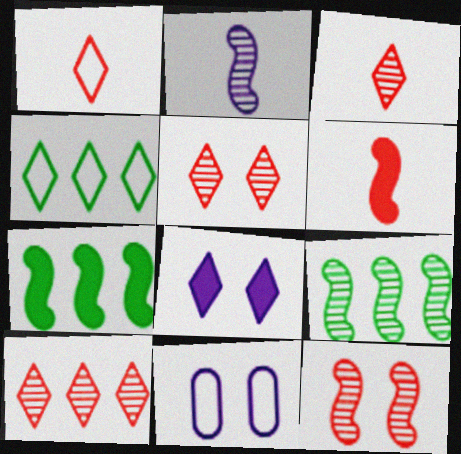[[2, 9, 12], 
[3, 4, 8], 
[3, 5, 10], 
[3, 7, 11]]